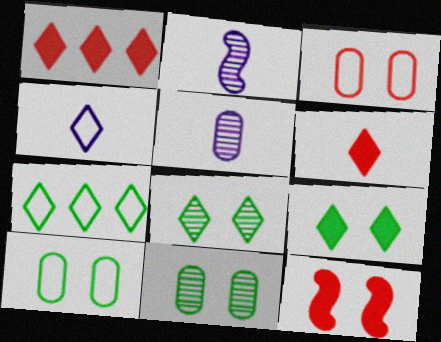[[1, 2, 10], 
[1, 4, 8], 
[5, 7, 12]]